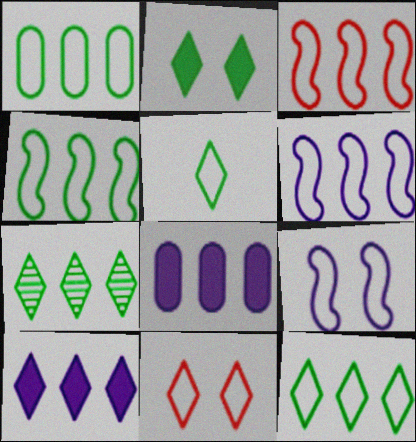[[1, 4, 12], 
[2, 5, 7], 
[3, 4, 6], 
[3, 7, 8]]